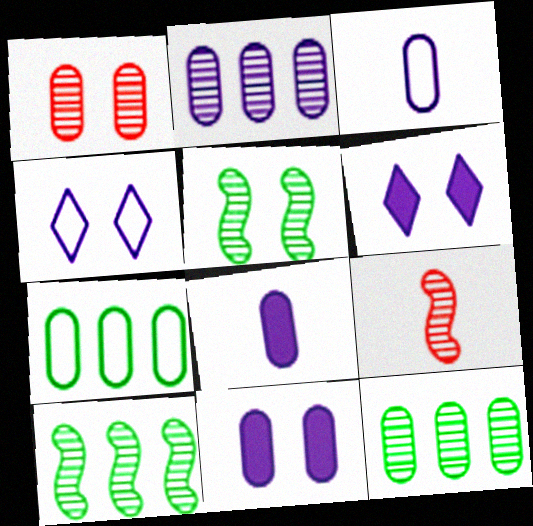[[1, 7, 8], 
[2, 3, 11], 
[6, 7, 9]]